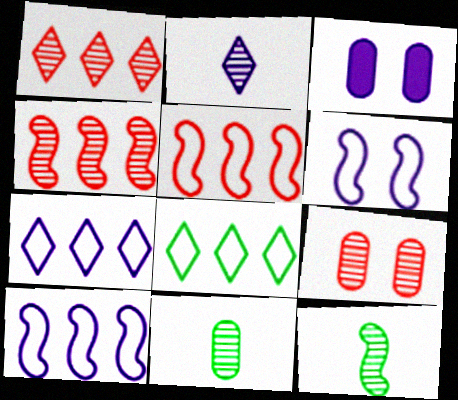[[2, 3, 10]]